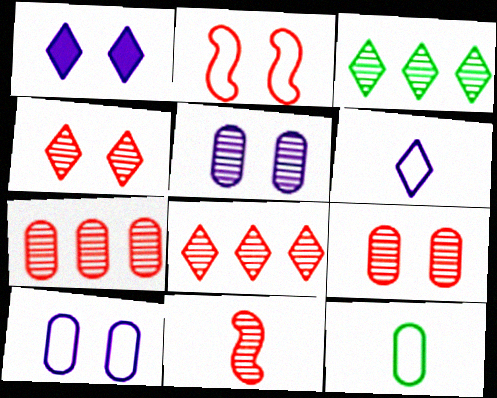[[3, 5, 11], 
[4, 7, 11], 
[8, 9, 11]]